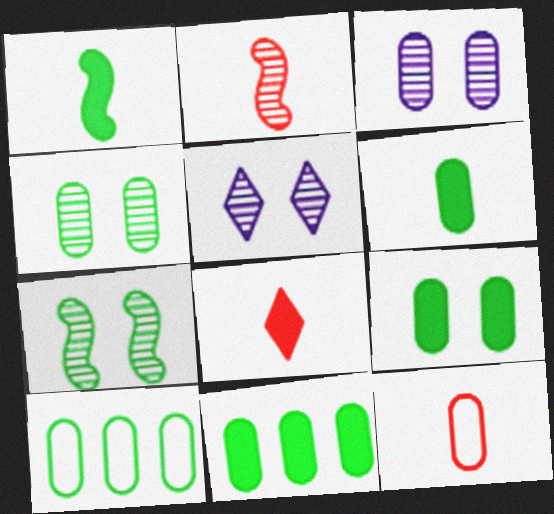[[2, 8, 12], 
[3, 11, 12], 
[4, 6, 10], 
[6, 9, 11]]